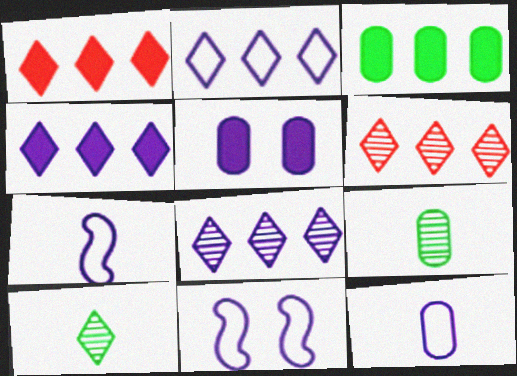[[1, 9, 11], 
[2, 4, 8], 
[2, 11, 12], 
[5, 7, 8]]